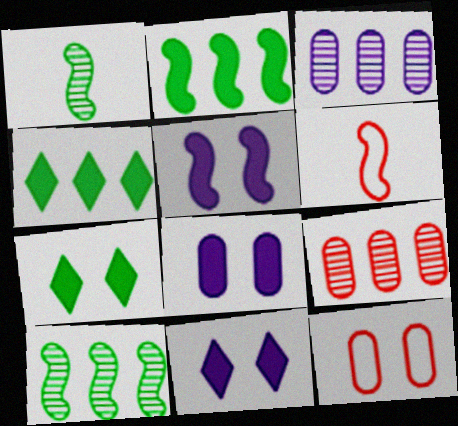[[3, 6, 7], 
[5, 6, 10], 
[5, 8, 11]]